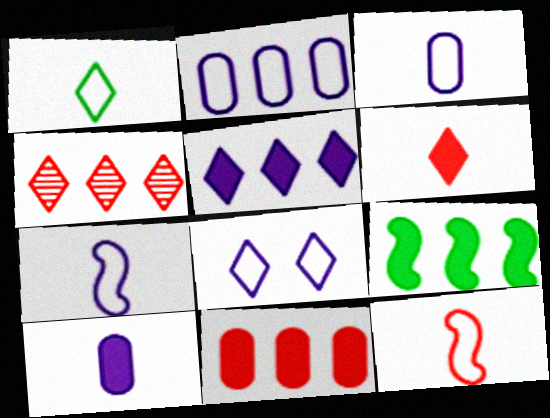[[1, 3, 12], 
[2, 4, 9], 
[2, 7, 8], 
[5, 9, 11]]